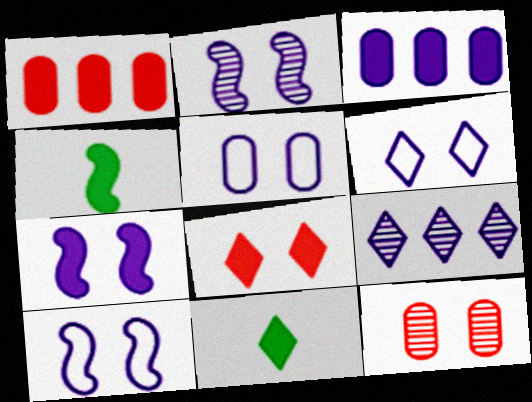[[1, 7, 11], 
[2, 7, 10], 
[3, 4, 8], 
[5, 6, 10]]